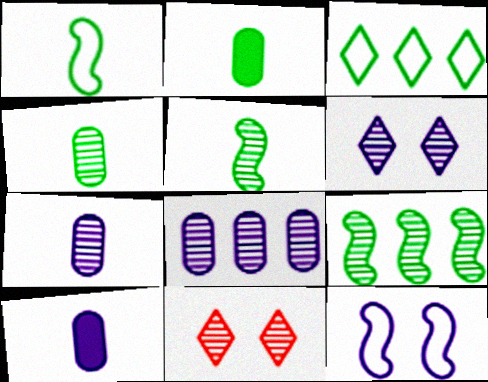[[5, 8, 11], 
[7, 9, 11]]